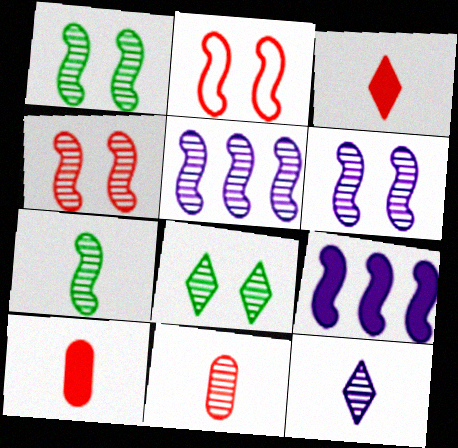[[1, 4, 6], 
[2, 7, 9], 
[4, 5, 7], 
[5, 8, 11], 
[7, 11, 12]]